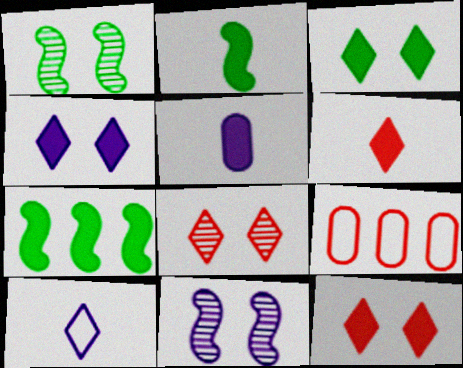[[2, 5, 6], 
[3, 4, 12], 
[5, 7, 12]]